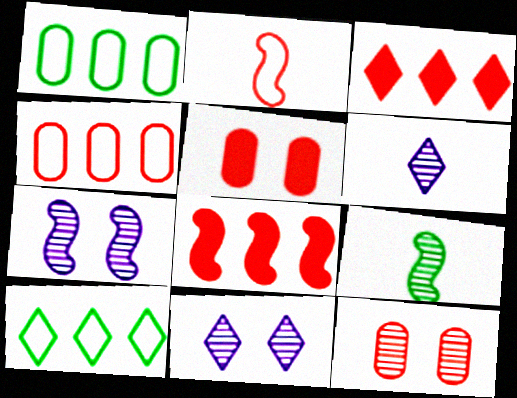[[2, 3, 12]]